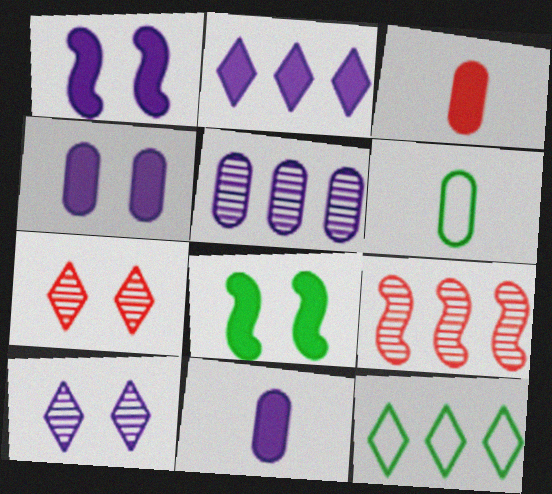[[1, 2, 11], 
[2, 3, 8]]